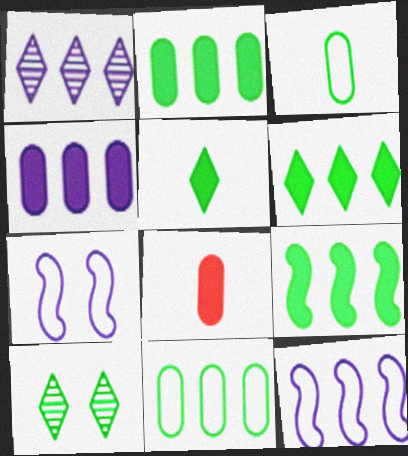[[1, 4, 12], 
[2, 6, 9], 
[3, 9, 10], 
[8, 10, 12]]